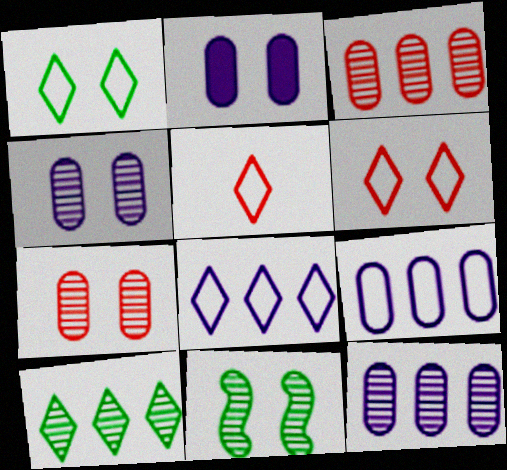[[1, 5, 8], 
[2, 6, 11]]